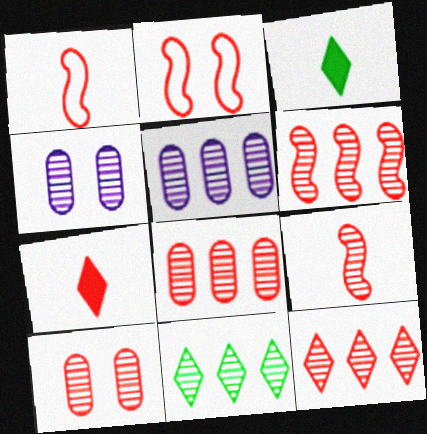[[2, 3, 5], 
[2, 7, 8], 
[4, 9, 11], 
[5, 6, 11], 
[6, 8, 12], 
[9, 10, 12]]